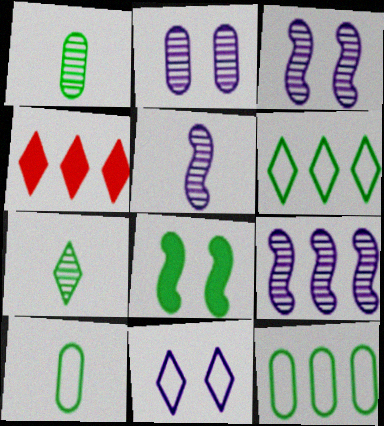[[1, 6, 8], 
[3, 4, 10], 
[3, 5, 9], 
[4, 7, 11], 
[4, 9, 12], 
[7, 8, 12]]